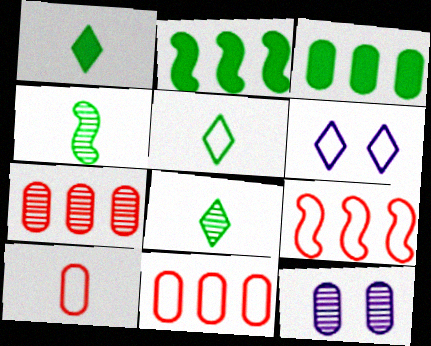[[1, 5, 8], 
[1, 9, 12], 
[3, 10, 12]]